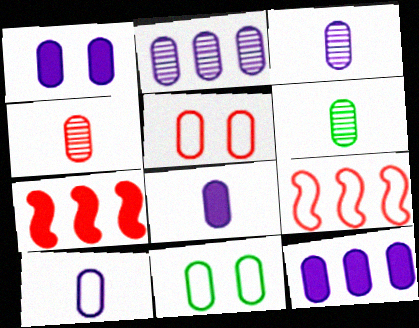[[1, 2, 10], 
[1, 8, 12], 
[3, 4, 6], 
[3, 8, 10], 
[4, 11, 12], 
[5, 6, 12]]